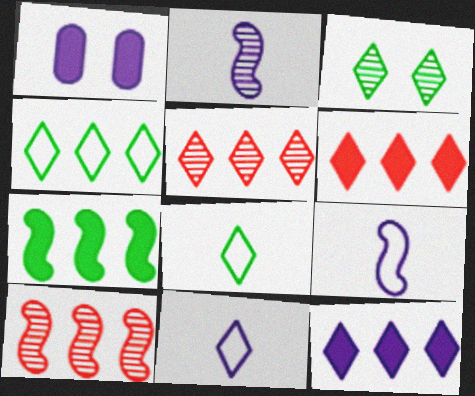[[1, 8, 10], 
[3, 6, 11], 
[4, 5, 12]]